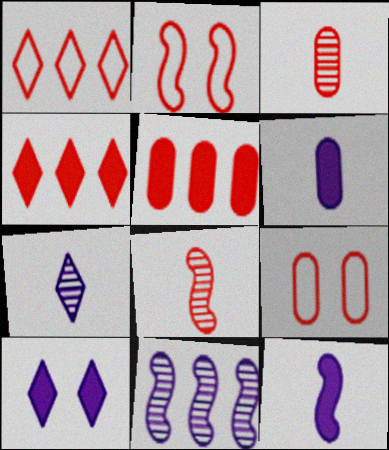[[2, 3, 4], 
[3, 5, 9], 
[4, 8, 9]]